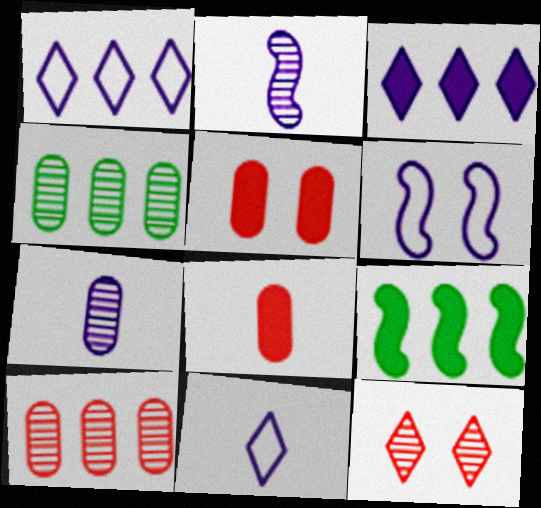[[1, 9, 10], 
[2, 4, 12], 
[3, 6, 7]]